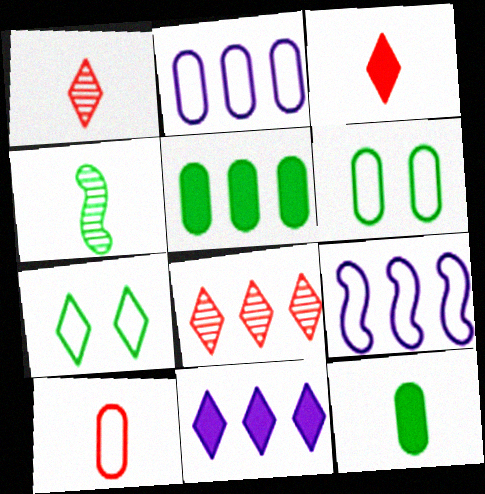[[1, 7, 11], 
[2, 6, 10], 
[4, 5, 7], 
[5, 8, 9], 
[7, 9, 10]]